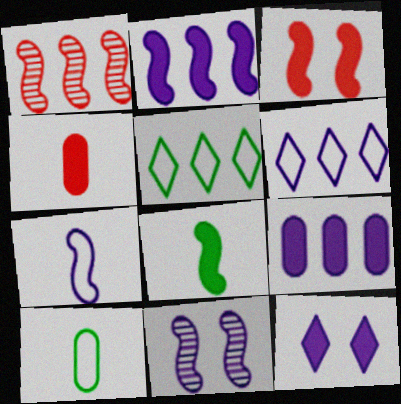[[1, 5, 9], 
[1, 10, 12], 
[2, 3, 8], 
[2, 7, 11], 
[4, 5, 11]]